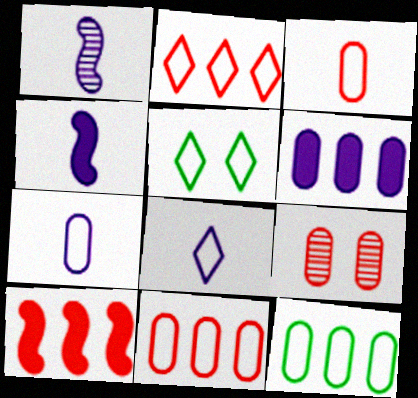[[2, 5, 8]]